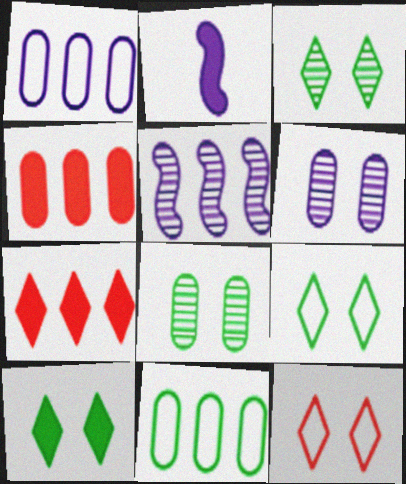[[2, 4, 10], 
[3, 9, 10], 
[5, 7, 11]]